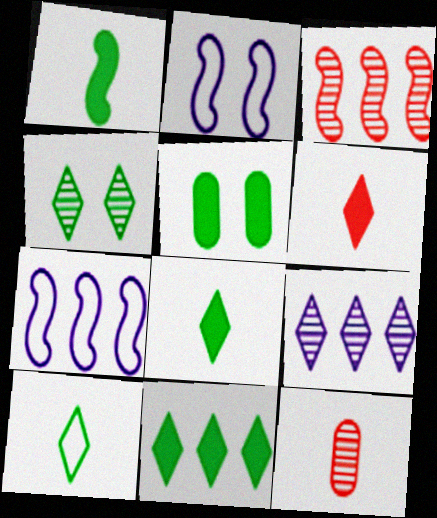[[1, 2, 3], 
[1, 5, 11], 
[2, 11, 12], 
[4, 10, 11]]